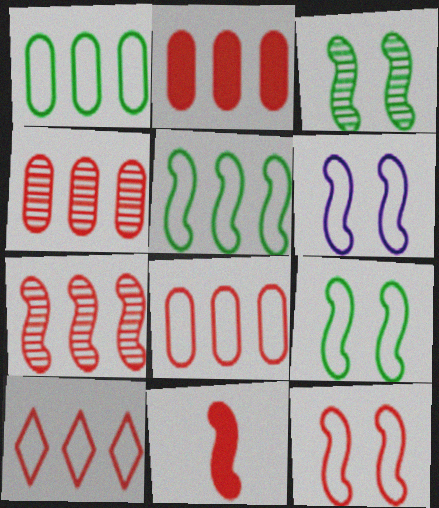[[2, 4, 8], 
[2, 7, 10], 
[6, 9, 12], 
[7, 11, 12]]